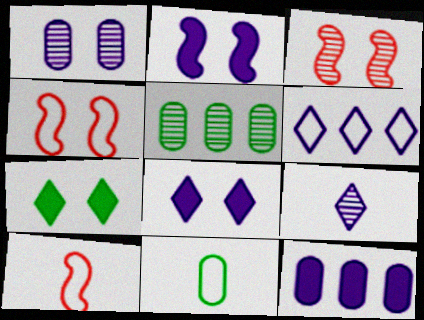[[1, 4, 7], 
[3, 5, 9], 
[4, 6, 11], 
[5, 8, 10], 
[6, 8, 9]]